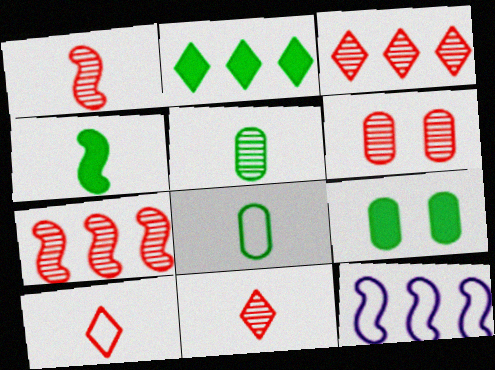[[1, 3, 6], 
[2, 4, 9], 
[6, 7, 11], 
[9, 11, 12]]